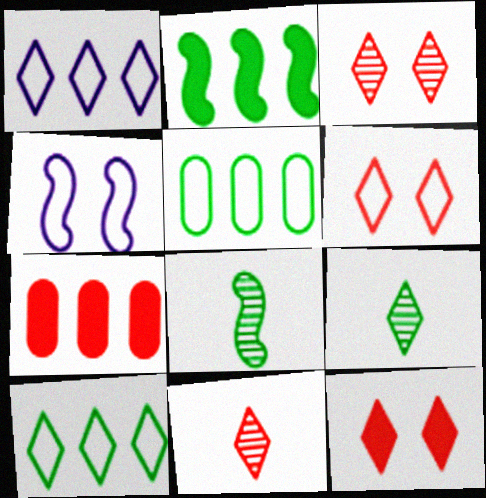[[1, 9, 12], 
[3, 6, 12], 
[4, 7, 9]]